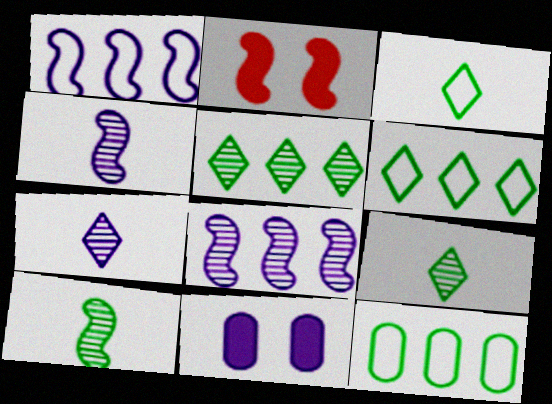[[1, 2, 10], 
[1, 7, 11], 
[2, 7, 12]]